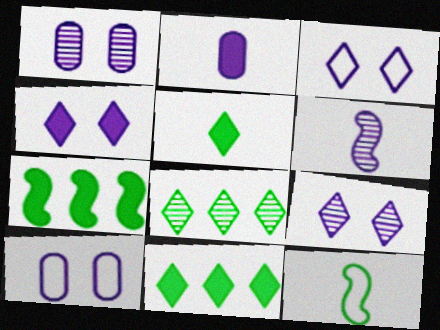[[3, 4, 9]]